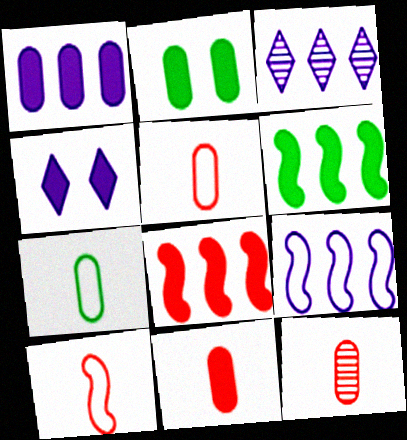[[1, 2, 11], 
[1, 3, 9], 
[2, 3, 10], 
[4, 6, 11], 
[5, 11, 12]]